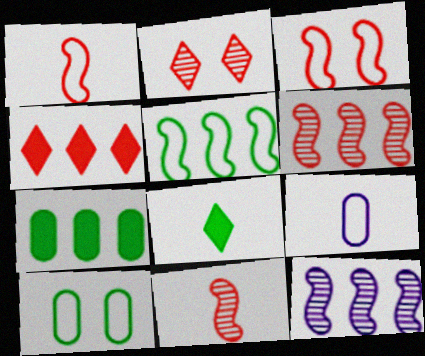[[8, 9, 11]]